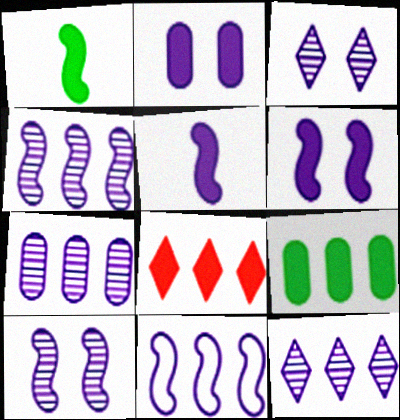[[1, 2, 8], 
[4, 7, 12], 
[5, 10, 11]]